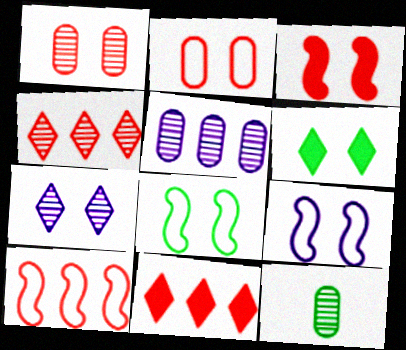[[1, 5, 12], 
[1, 6, 9], 
[9, 11, 12]]